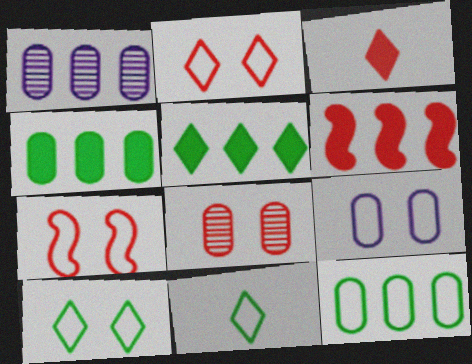[[7, 9, 10]]